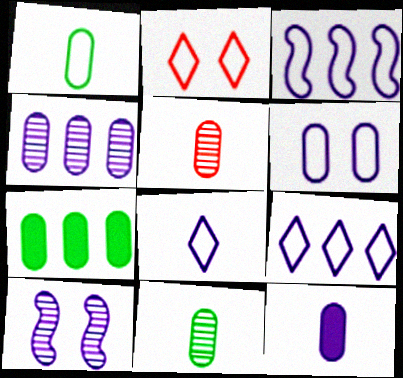[[1, 2, 3], 
[1, 5, 12], 
[3, 6, 8], 
[4, 6, 12], 
[5, 6, 7], 
[9, 10, 12]]